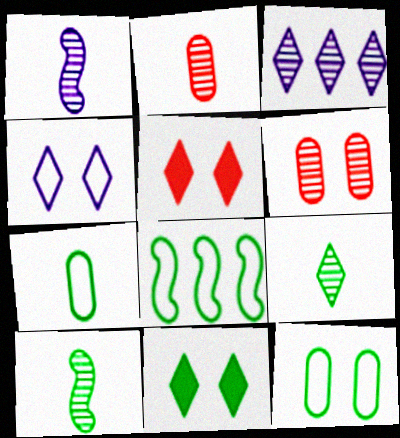[[1, 2, 9], 
[3, 6, 10]]